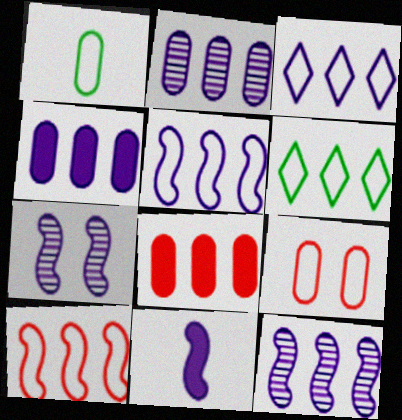[[3, 4, 12], 
[5, 7, 11], 
[6, 8, 12]]